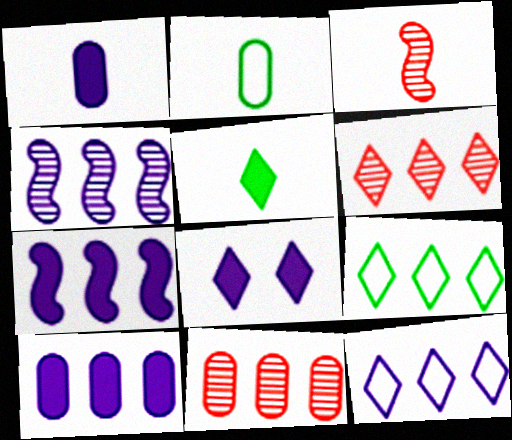[[1, 7, 8], 
[4, 10, 12], 
[7, 9, 11]]